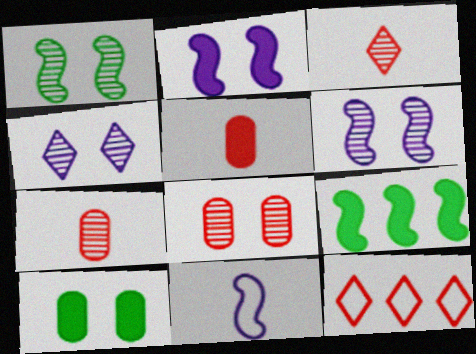[[1, 4, 8]]